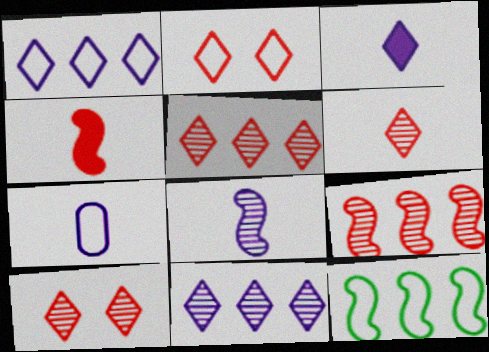[[2, 7, 12], 
[3, 7, 8], 
[5, 6, 10]]